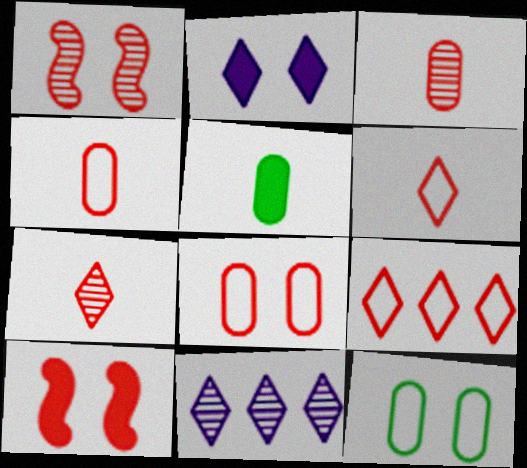[[1, 2, 12], 
[3, 9, 10]]